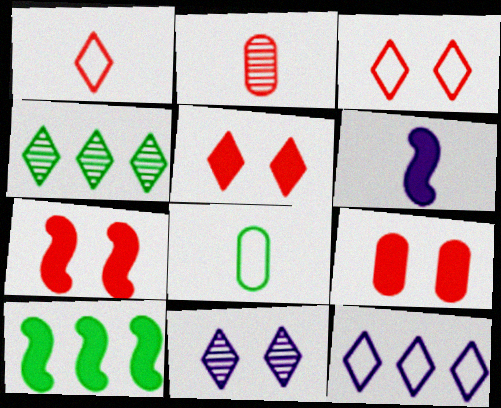[[5, 7, 9], 
[6, 7, 10]]